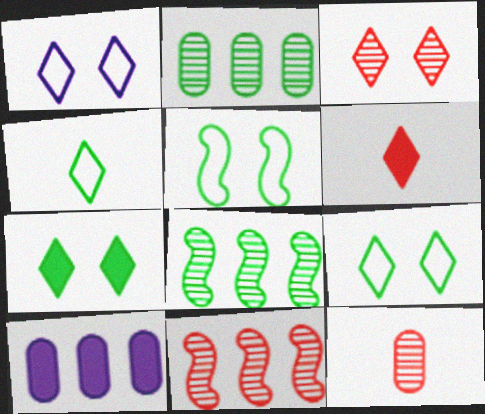[[1, 3, 7], 
[3, 11, 12]]